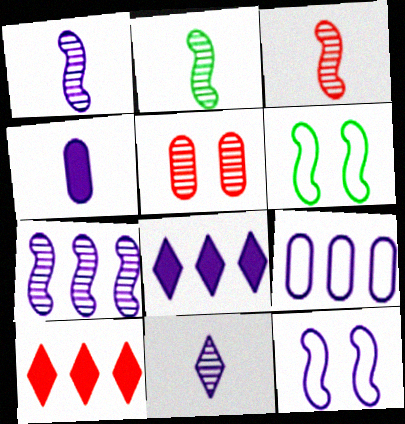[[1, 2, 3], 
[7, 8, 9]]